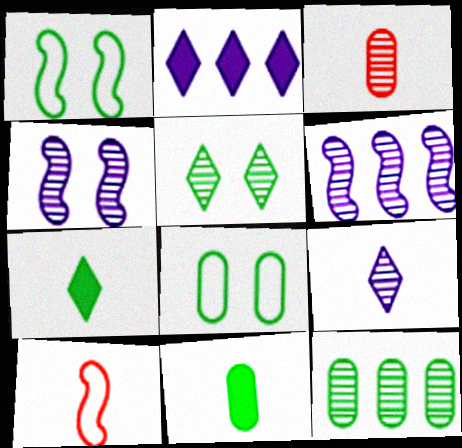[[1, 2, 3], 
[1, 7, 12], 
[3, 5, 6], 
[8, 11, 12], 
[9, 10, 11]]